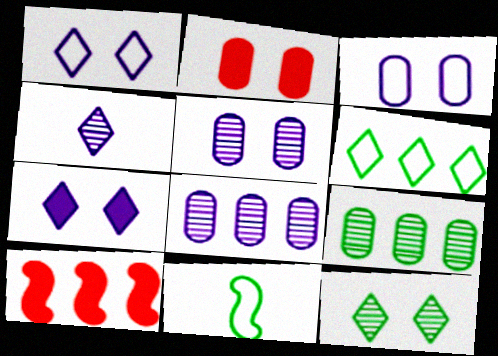[[6, 8, 10]]